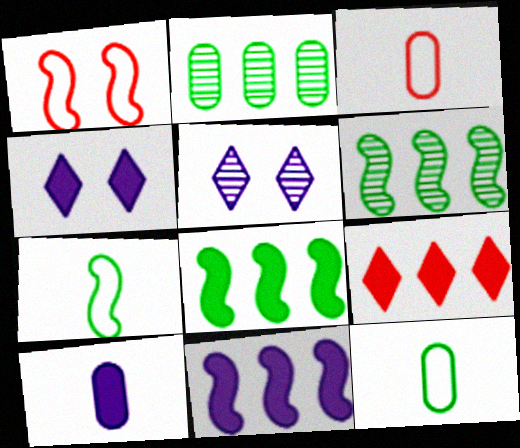[[3, 4, 6], 
[3, 5, 8], 
[4, 10, 11]]